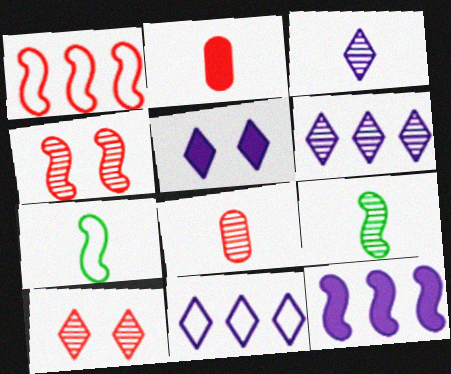[[1, 2, 10], 
[2, 3, 7], 
[3, 5, 11], 
[3, 8, 9], 
[4, 7, 12]]